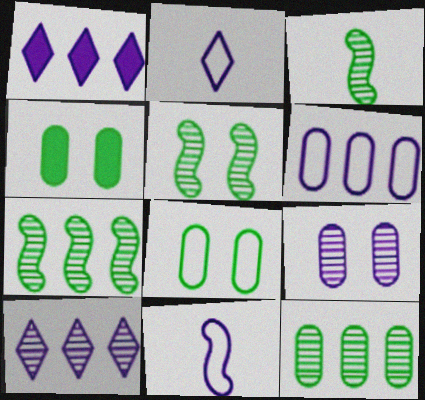[[1, 9, 11], 
[3, 5, 7]]